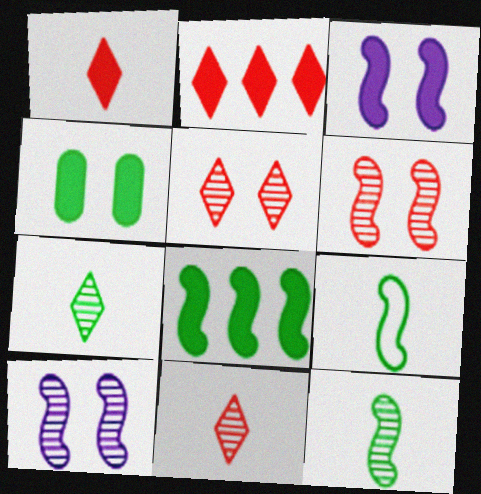[]